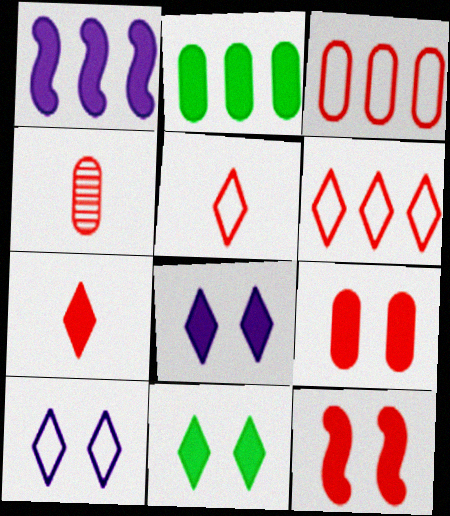[[3, 4, 9], 
[4, 6, 12]]